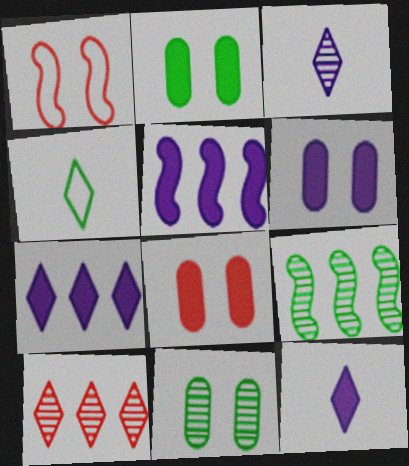[[2, 4, 9], 
[2, 6, 8], 
[5, 6, 12]]